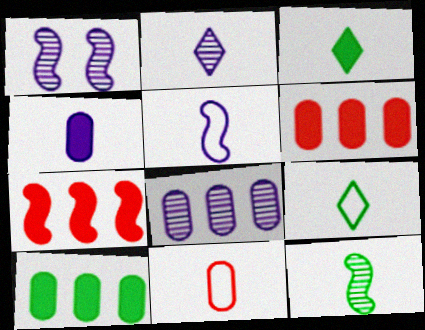[[1, 2, 8], 
[1, 6, 9], 
[2, 4, 5], 
[5, 9, 11]]